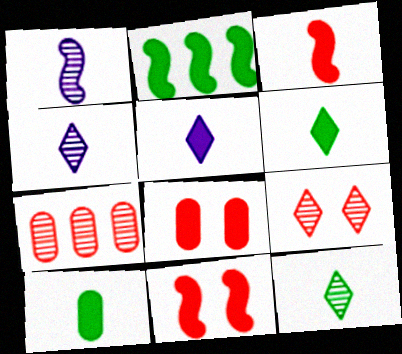[[2, 5, 8], 
[3, 5, 10]]